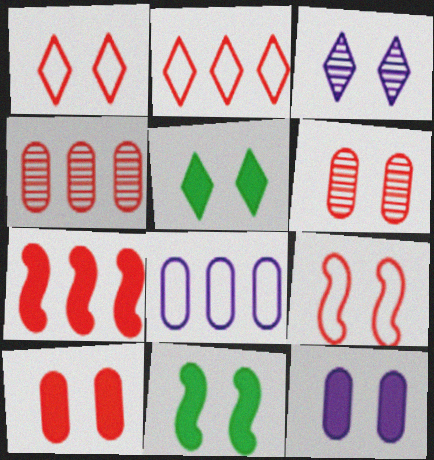[[1, 3, 5], 
[2, 4, 7]]